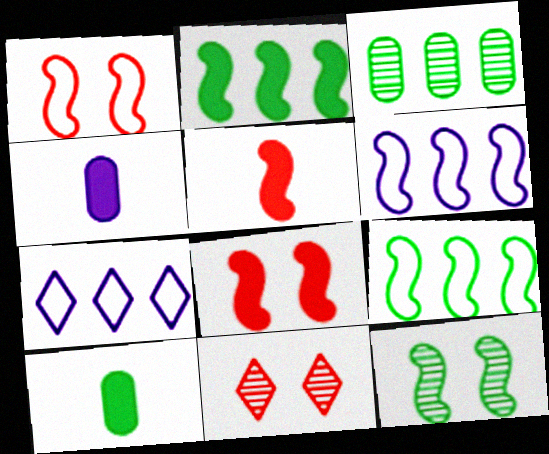[[4, 9, 11], 
[5, 6, 12], 
[6, 10, 11]]